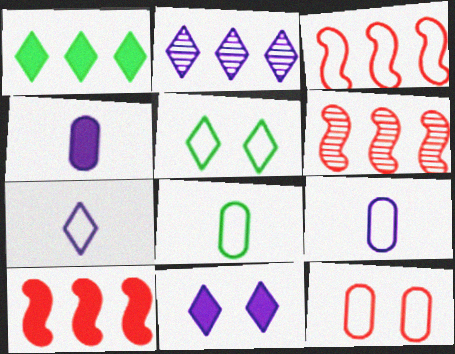[[2, 7, 11], 
[3, 5, 9], 
[3, 6, 10], 
[4, 5, 6], 
[6, 8, 11]]